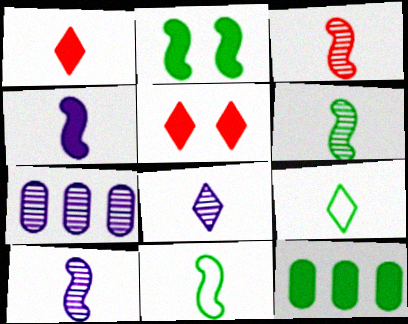[[1, 8, 9], 
[3, 4, 11], 
[3, 6, 10], 
[4, 5, 12], 
[5, 7, 11]]